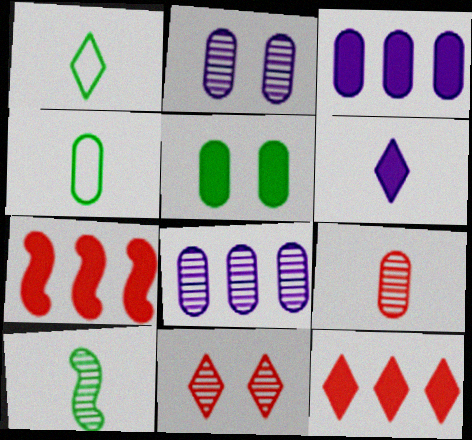[[1, 2, 7], 
[5, 6, 7], 
[8, 10, 11]]